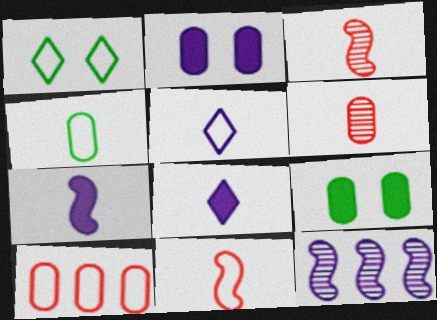[[2, 5, 12], 
[3, 4, 8], 
[4, 5, 11]]